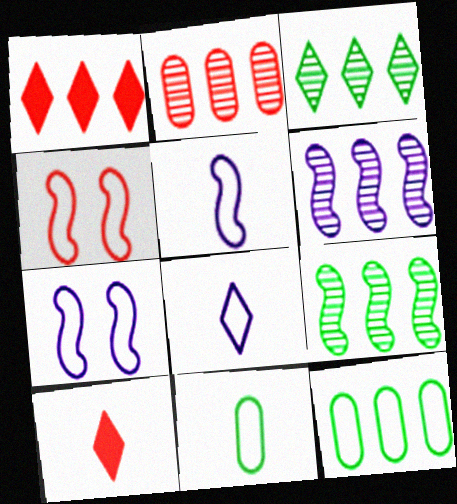[[1, 6, 12], 
[2, 3, 6], 
[2, 4, 10], 
[4, 8, 12]]